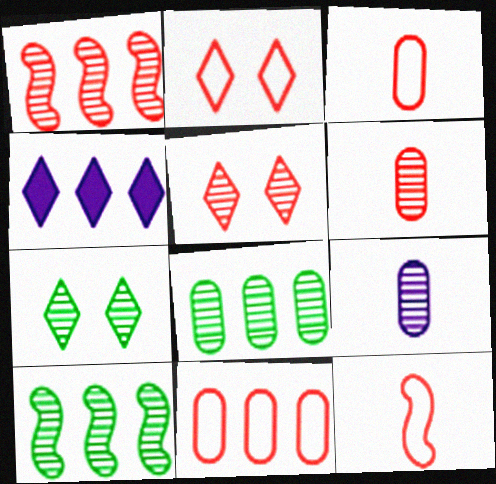[[1, 5, 6], 
[1, 7, 9], 
[2, 11, 12], 
[4, 10, 11], 
[5, 9, 10]]